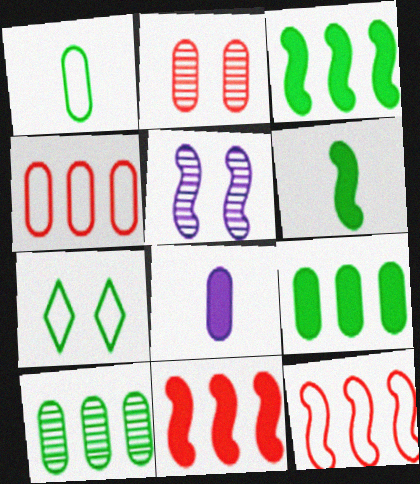[[5, 6, 12], 
[6, 7, 10]]